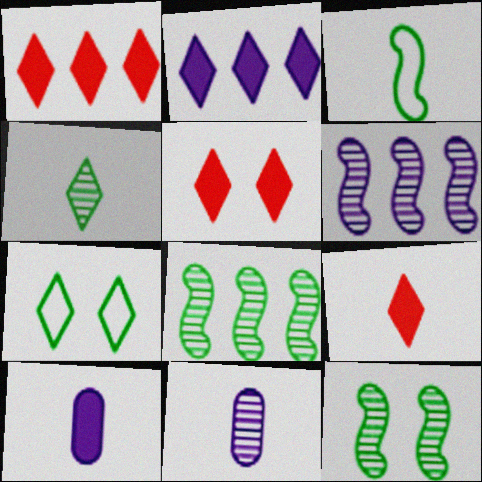[[1, 5, 9], 
[3, 9, 11]]